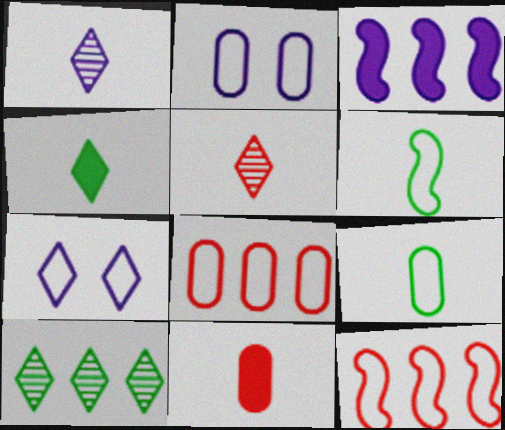[[1, 2, 3], 
[1, 6, 11], 
[2, 8, 9], 
[3, 8, 10], 
[6, 7, 8], 
[7, 9, 12]]